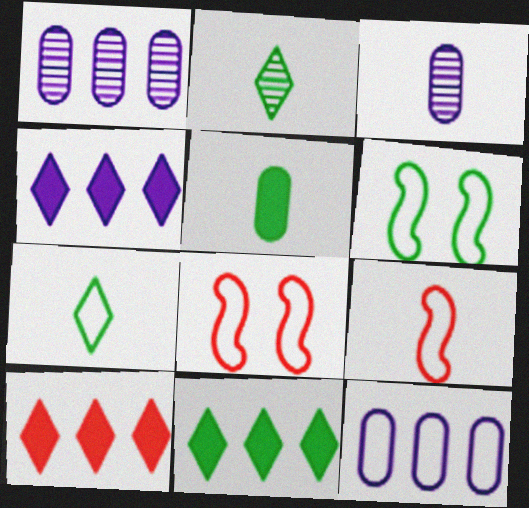[[3, 6, 10], 
[3, 8, 11], 
[4, 10, 11], 
[7, 8, 12]]